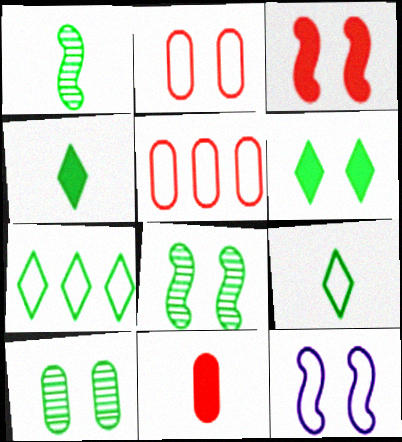[[3, 8, 12], 
[5, 9, 12]]